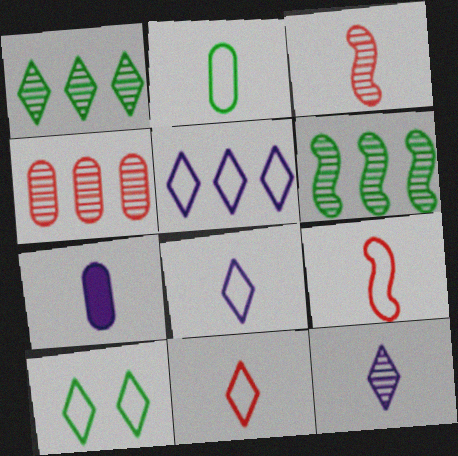[[2, 8, 9], 
[5, 10, 11]]